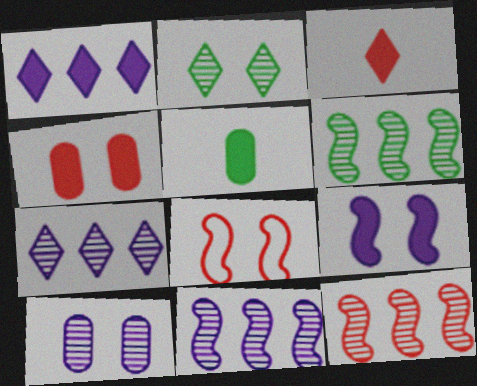[[5, 7, 8], 
[6, 11, 12]]